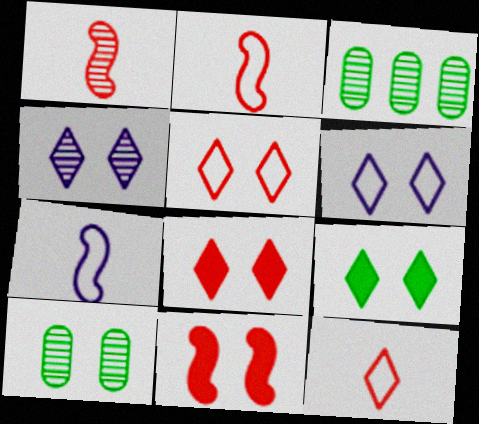[[1, 3, 4], 
[3, 7, 8], 
[4, 5, 9], 
[6, 10, 11]]